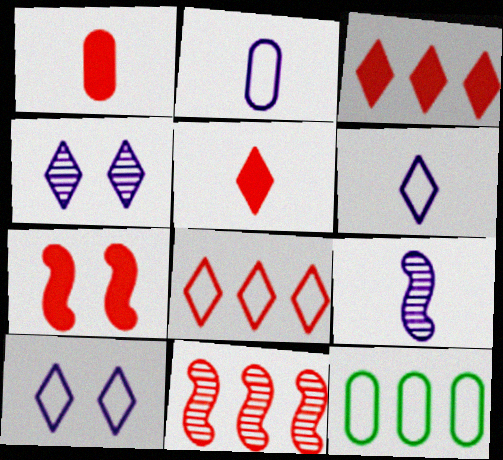[[1, 3, 7]]